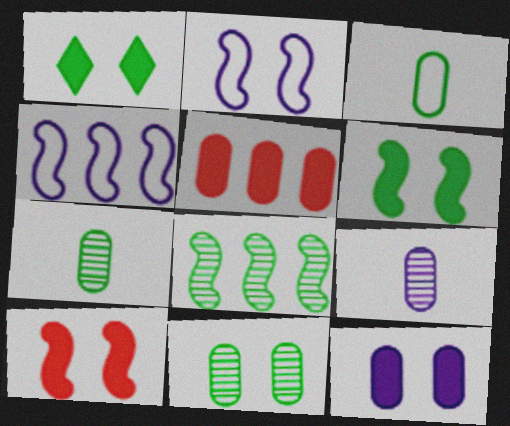[[1, 3, 8], 
[1, 10, 12]]